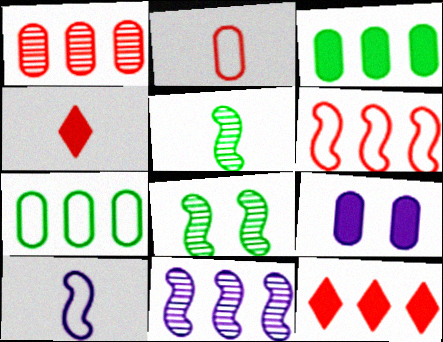[[1, 6, 12], 
[7, 11, 12]]